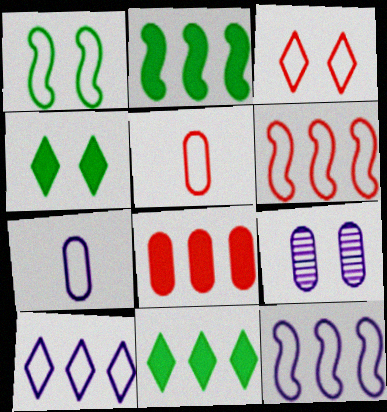[[1, 5, 10], 
[3, 5, 6]]